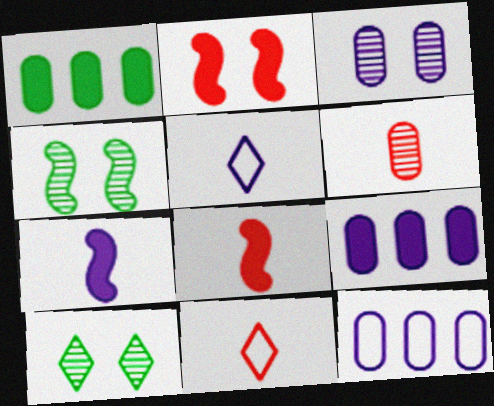[[4, 9, 11], 
[6, 8, 11], 
[8, 10, 12]]